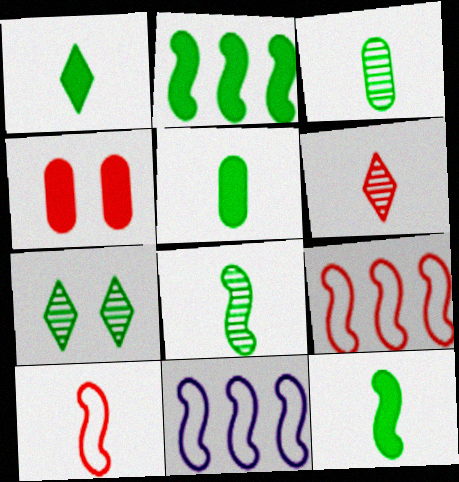[[1, 5, 12], 
[4, 6, 9]]